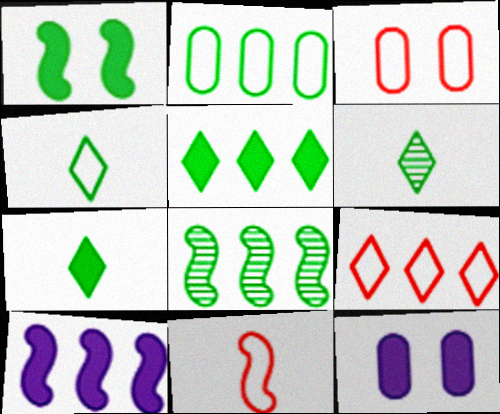[[1, 2, 6], 
[2, 5, 8], 
[3, 6, 10], 
[3, 9, 11], 
[4, 6, 7]]